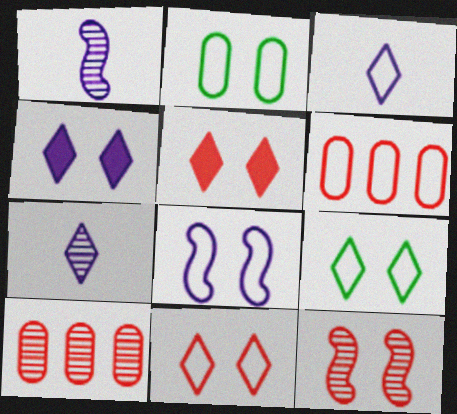[[2, 4, 12], 
[2, 8, 11]]